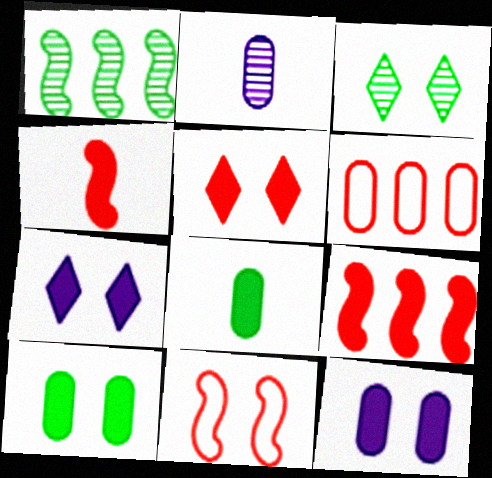[[2, 6, 10], 
[3, 11, 12], 
[7, 8, 9]]